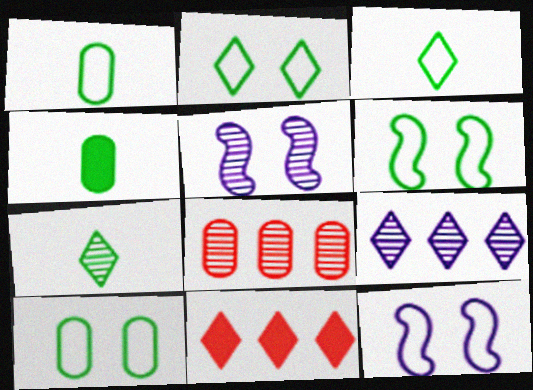[[1, 5, 11], 
[2, 6, 10], 
[5, 7, 8]]